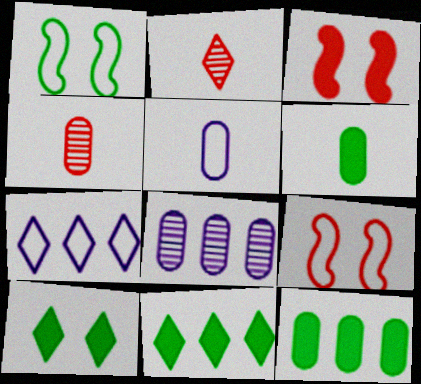[[2, 7, 10], 
[4, 5, 6]]